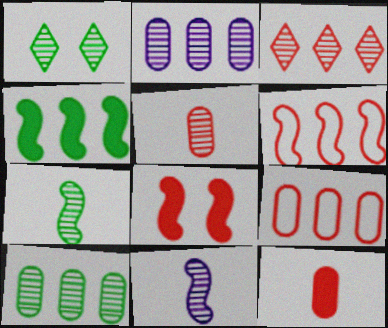[[1, 7, 10]]